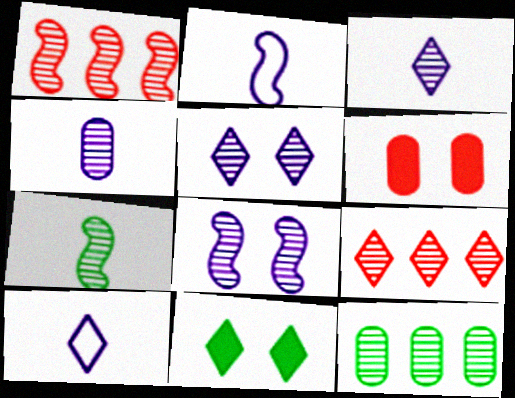[[1, 7, 8], 
[9, 10, 11]]